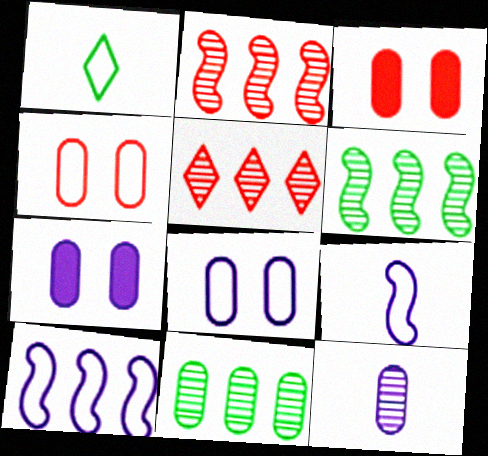[[1, 2, 7], 
[1, 4, 10]]